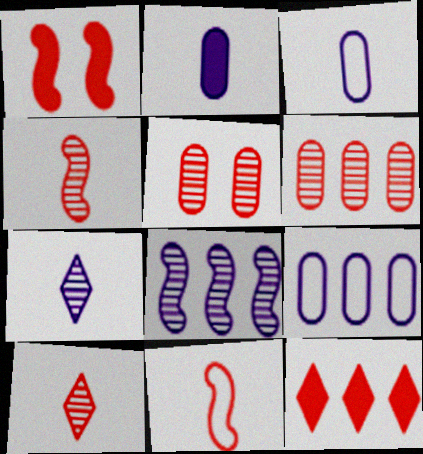[[5, 11, 12]]